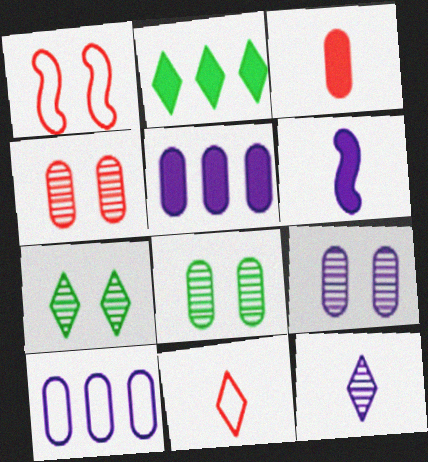[[3, 8, 10], 
[4, 8, 9]]